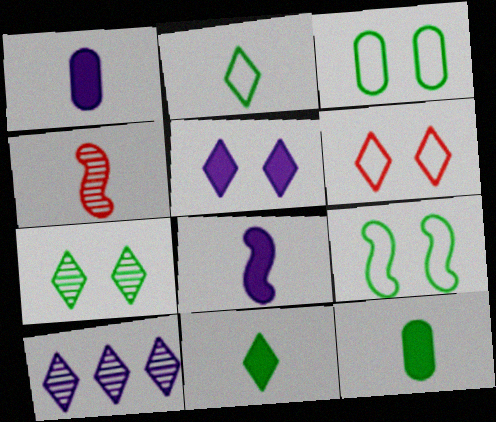[[1, 2, 4], 
[5, 6, 7], 
[6, 10, 11]]